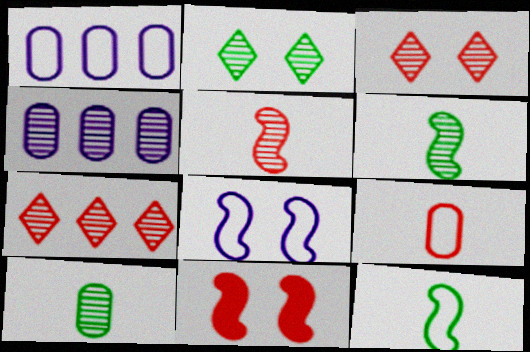[[2, 4, 5], 
[3, 4, 6], 
[7, 9, 11]]